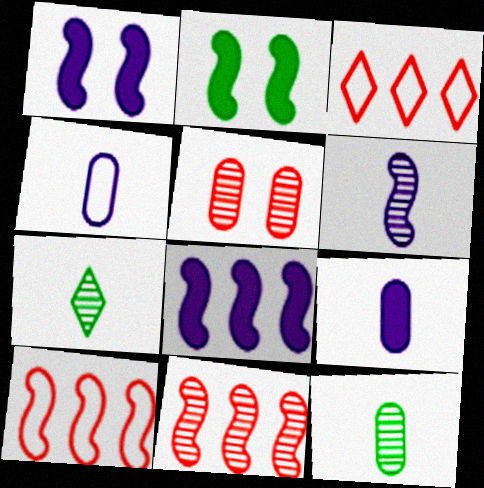[[1, 3, 12], 
[2, 6, 10]]